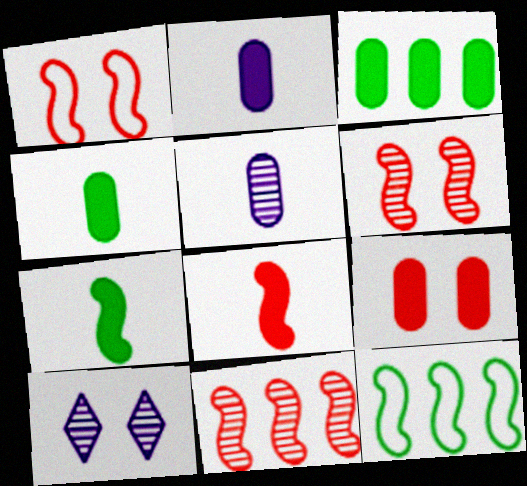[[1, 8, 11], 
[2, 3, 9]]